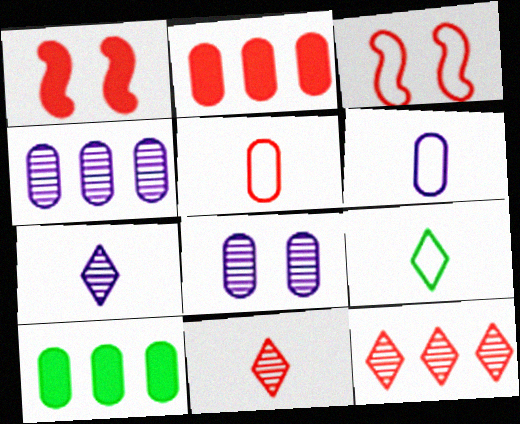[[1, 4, 9], 
[1, 5, 12], 
[2, 3, 11], 
[3, 7, 10], 
[5, 8, 10]]